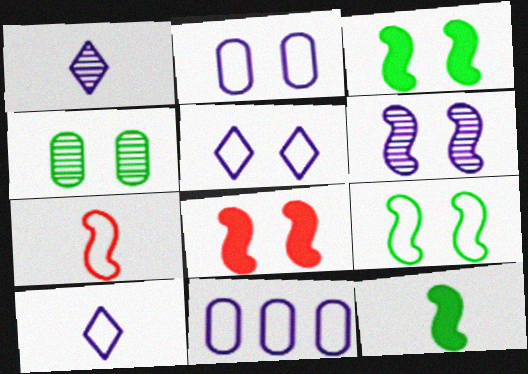[[4, 5, 8], 
[6, 8, 9]]